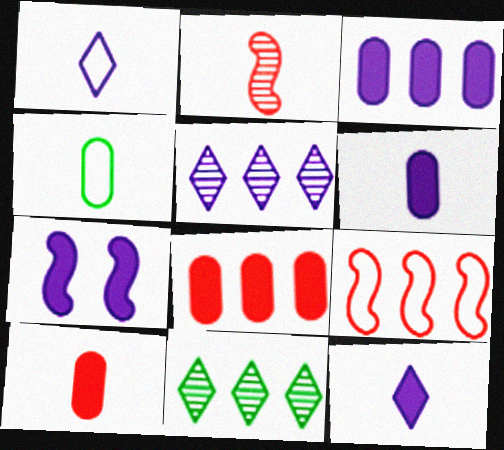[[2, 4, 12], 
[3, 7, 12], 
[3, 9, 11]]